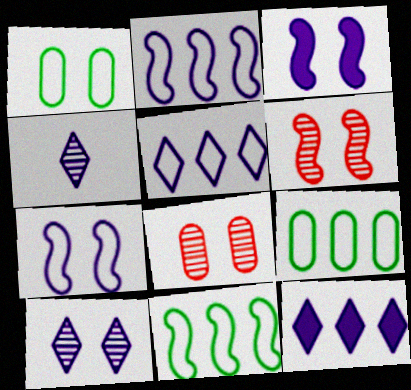[]